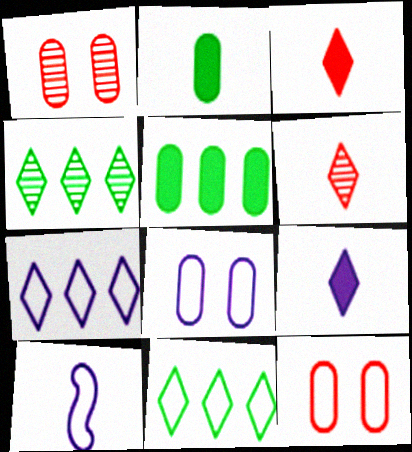[[2, 6, 10], 
[7, 8, 10], 
[10, 11, 12]]